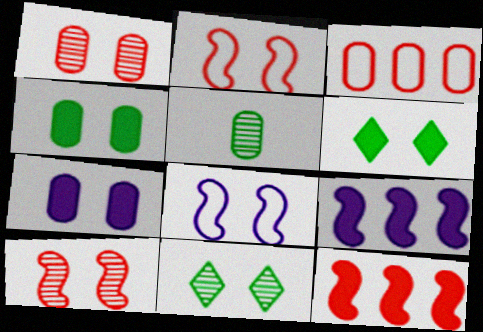[[1, 6, 8], 
[2, 7, 11], 
[3, 5, 7]]